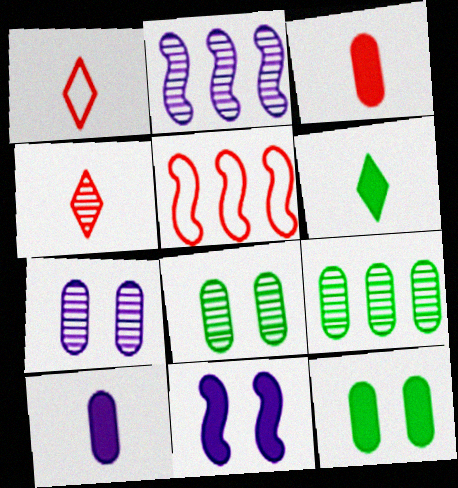[[1, 2, 12], 
[1, 9, 11], 
[2, 4, 8], 
[5, 6, 7]]